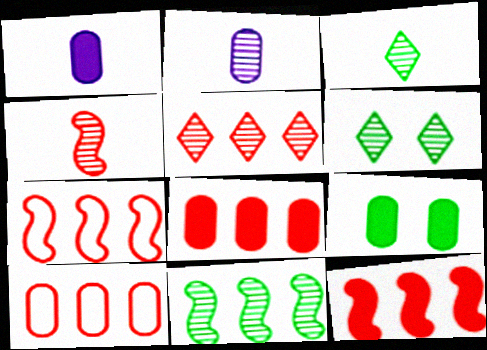[[1, 6, 7], 
[1, 8, 9], 
[2, 3, 4], 
[2, 9, 10], 
[5, 7, 8], 
[5, 10, 12]]